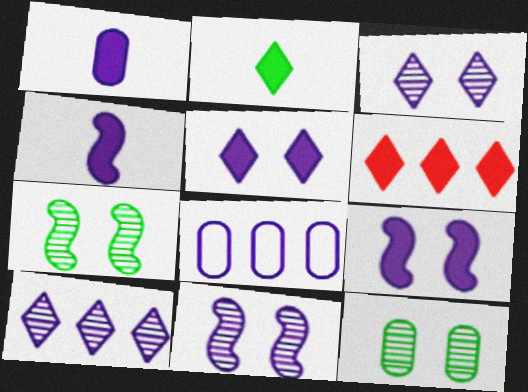[[2, 5, 6], 
[3, 4, 8]]